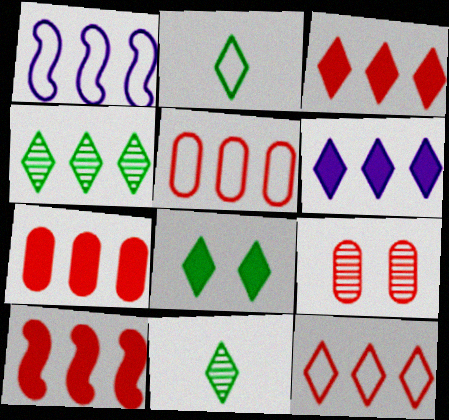[[1, 4, 7], 
[2, 4, 8], 
[3, 7, 10], 
[4, 6, 12]]